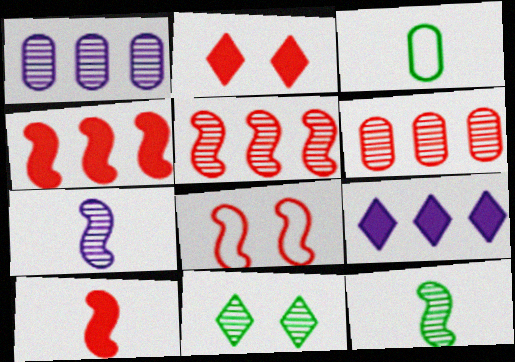[[5, 8, 10], 
[6, 7, 11]]